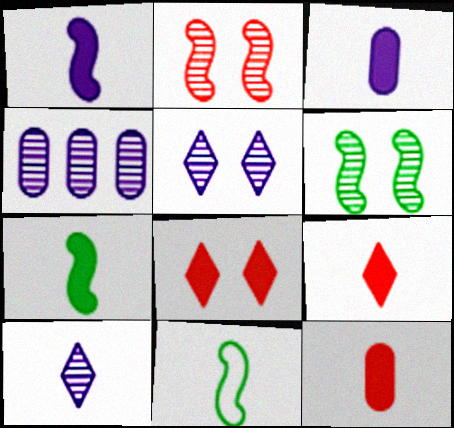[[3, 7, 9], 
[4, 8, 11], 
[10, 11, 12]]